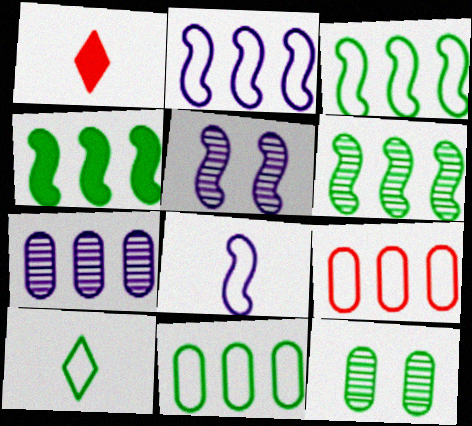[[1, 2, 12], 
[1, 5, 11], 
[3, 4, 6], 
[4, 10, 12]]